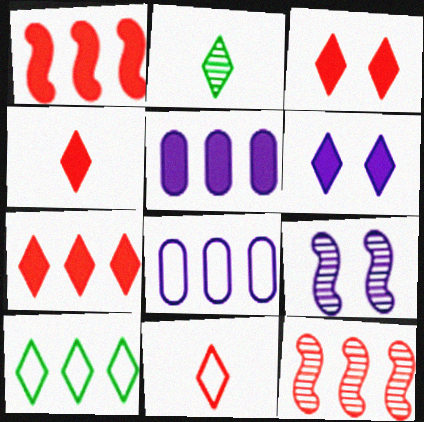[[3, 4, 7], 
[5, 10, 12]]